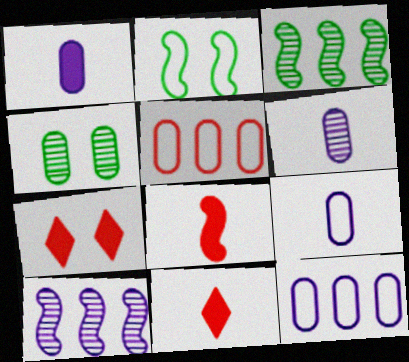[[1, 4, 5], 
[1, 6, 9], 
[2, 8, 10], 
[3, 7, 9]]